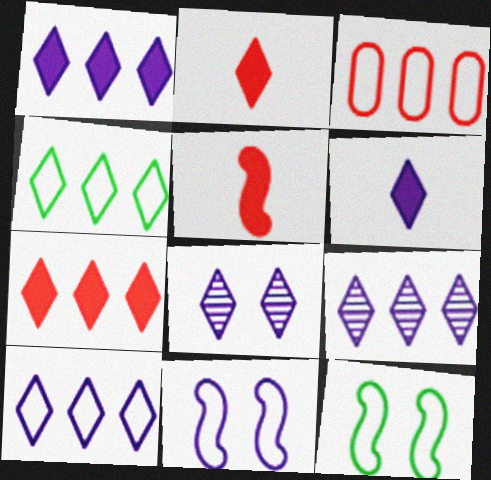[[1, 9, 10], 
[2, 4, 8], 
[4, 7, 9], 
[6, 8, 10]]